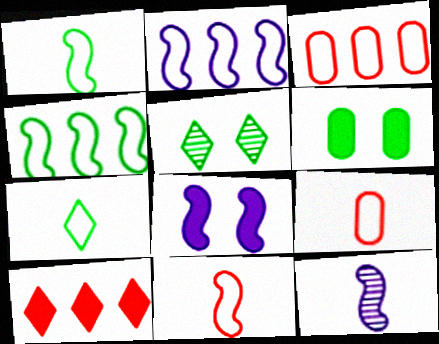[[2, 8, 12]]